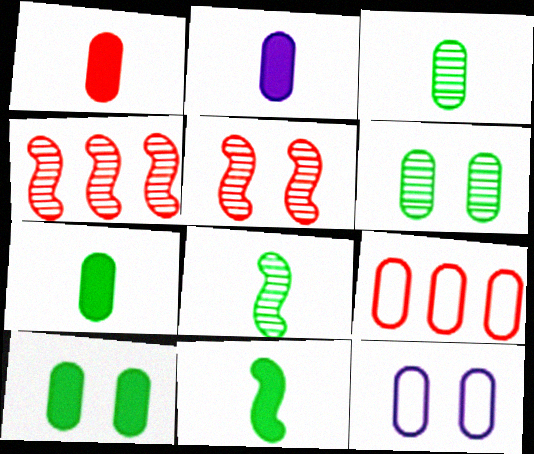[[1, 2, 7], 
[2, 6, 9]]